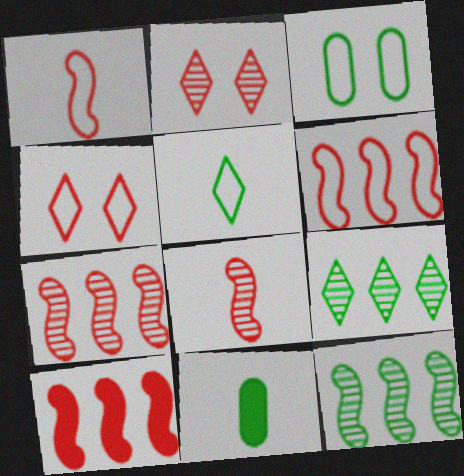[[6, 7, 10]]